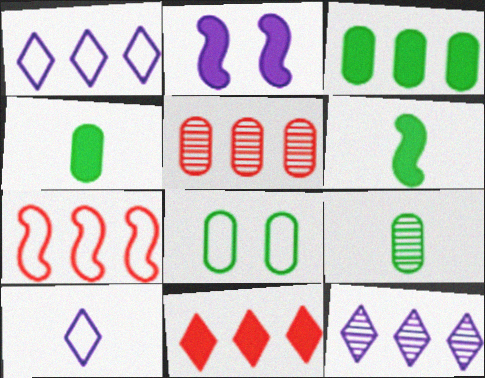[[2, 4, 11], 
[3, 7, 12], 
[3, 8, 9], 
[5, 7, 11], 
[7, 8, 10]]